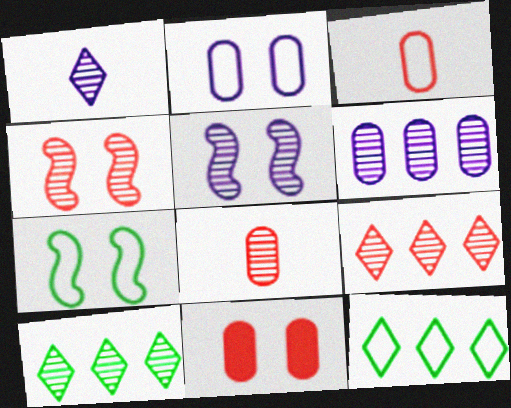[[1, 5, 6], 
[4, 8, 9], 
[5, 8, 10]]